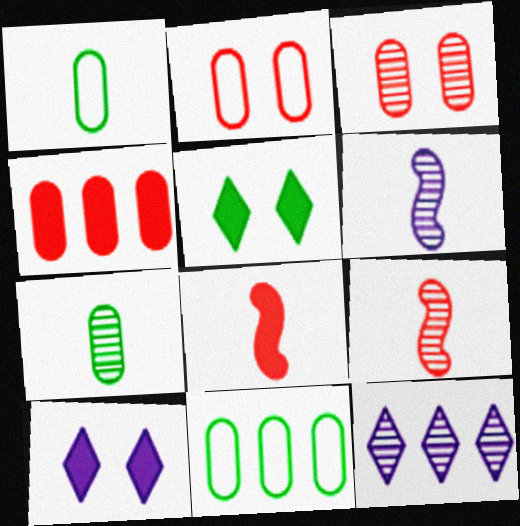[[9, 10, 11]]